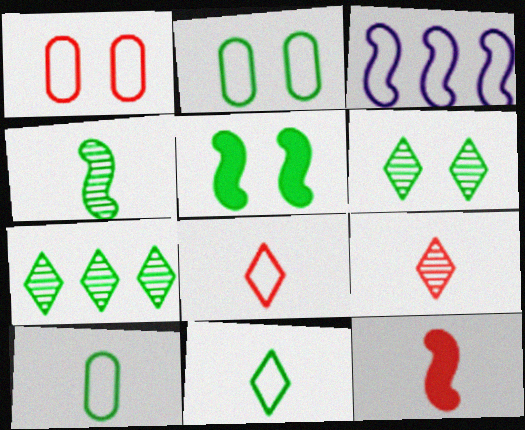[[1, 3, 11], 
[2, 3, 8], 
[2, 5, 6], 
[5, 7, 10]]